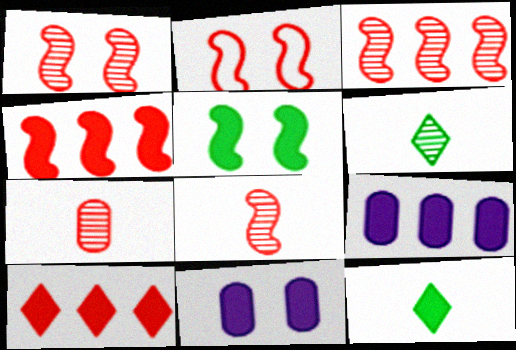[[1, 3, 8], 
[2, 4, 8], 
[2, 6, 9], 
[2, 7, 10], 
[4, 11, 12]]